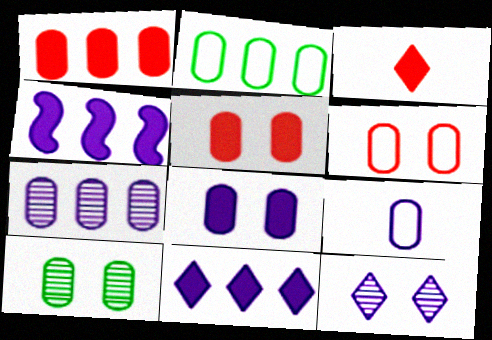[[1, 2, 7], 
[1, 9, 10], 
[2, 6, 9], 
[4, 9, 12], 
[6, 8, 10], 
[7, 8, 9]]